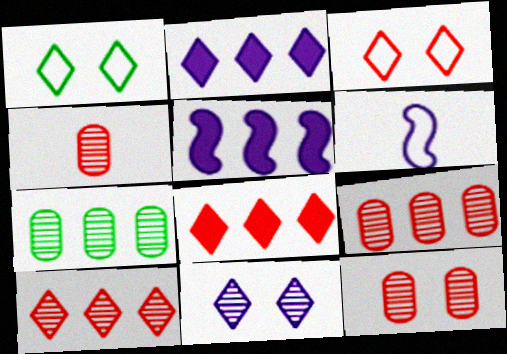[[1, 4, 5], 
[4, 9, 12]]